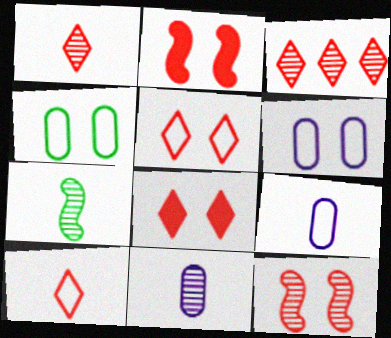[[1, 7, 11], 
[3, 8, 10]]